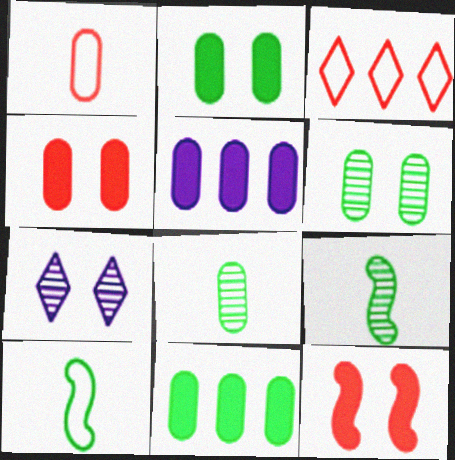[[1, 5, 6]]